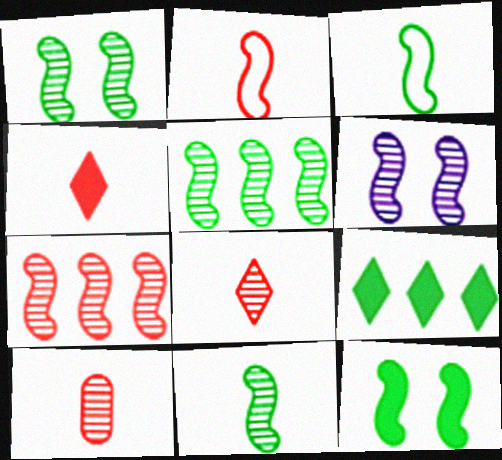[[1, 5, 11], 
[2, 4, 10], 
[3, 5, 12], 
[6, 7, 11]]